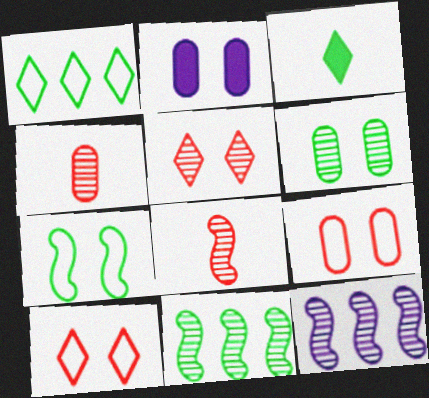[[1, 2, 8], 
[2, 5, 7], 
[2, 6, 9], 
[3, 9, 12]]